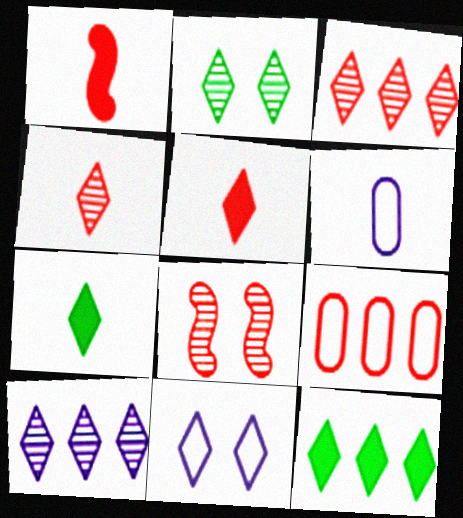[[2, 4, 10], 
[3, 7, 11], 
[4, 11, 12], 
[5, 8, 9], 
[6, 8, 12]]